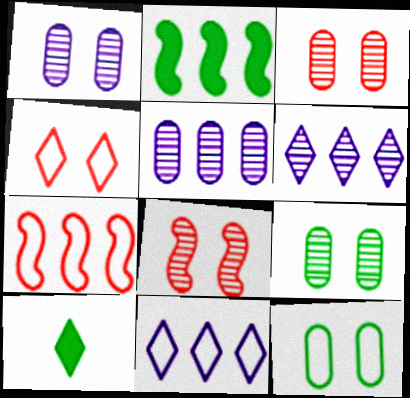[[1, 3, 9], 
[1, 7, 10], 
[4, 6, 10]]